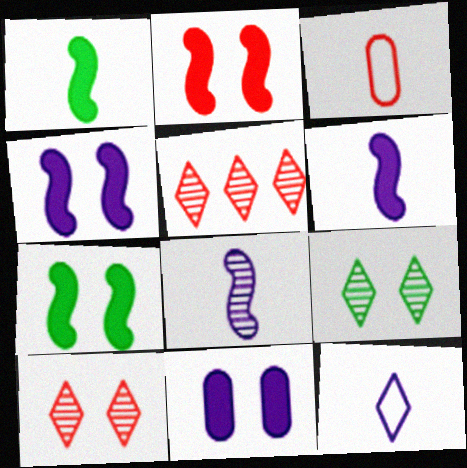[[2, 3, 5], 
[2, 4, 7]]